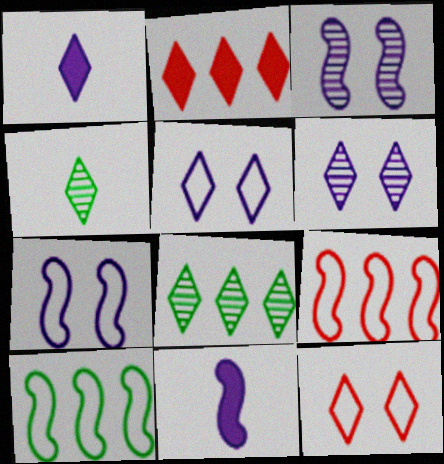[[1, 8, 12], 
[2, 4, 5]]